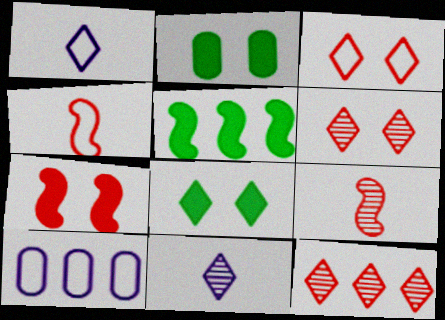[[1, 8, 12], 
[5, 10, 12], 
[8, 9, 10]]